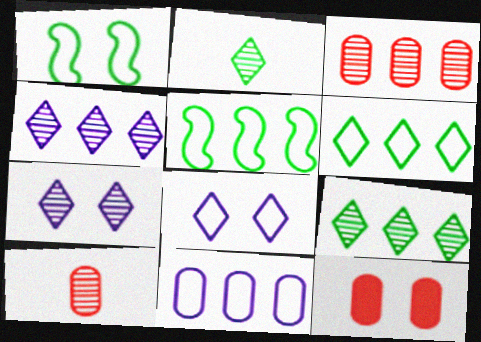[[1, 7, 12]]